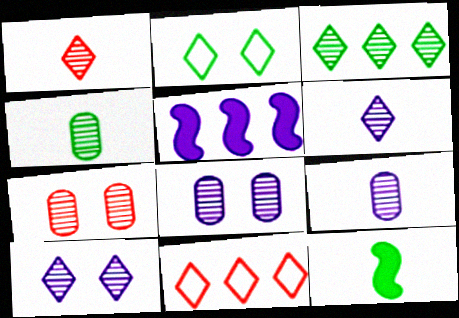[[1, 3, 10], 
[8, 11, 12]]